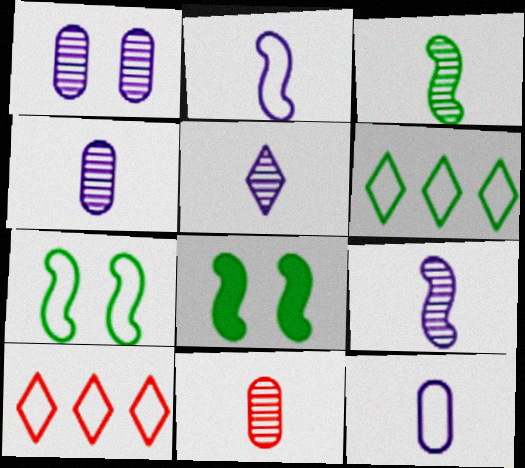[[3, 5, 11], 
[4, 5, 9], 
[4, 8, 10], 
[7, 10, 12]]